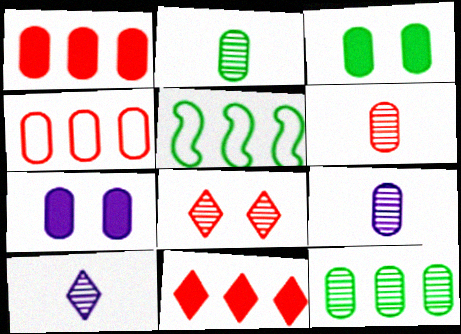[[2, 4, 7], 
[2, 6, 9], 
[3, 4, 9]]